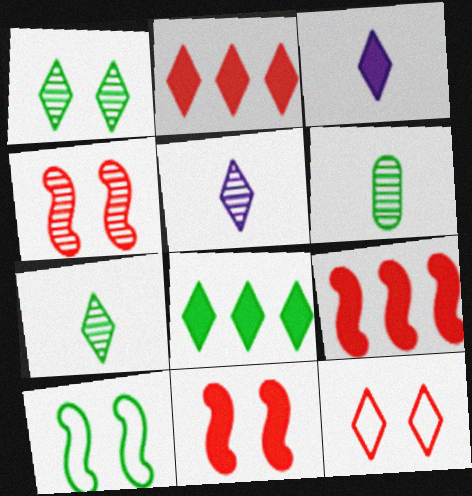[[5, 8, 12], 
[6, 8, 10]]